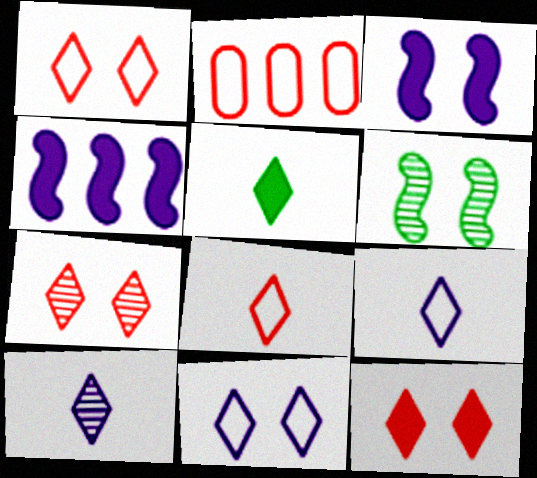[[1, 7, 12], 
[5, 8, 10]]